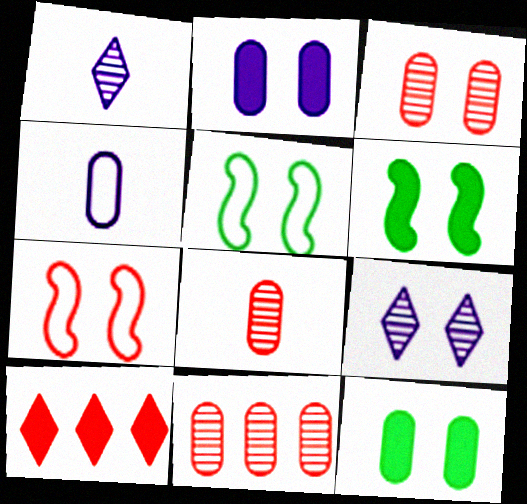[[3, 8, 11], 
[4, 11, 12], 
[7, 8, 10], 
[7, 9, 12]]